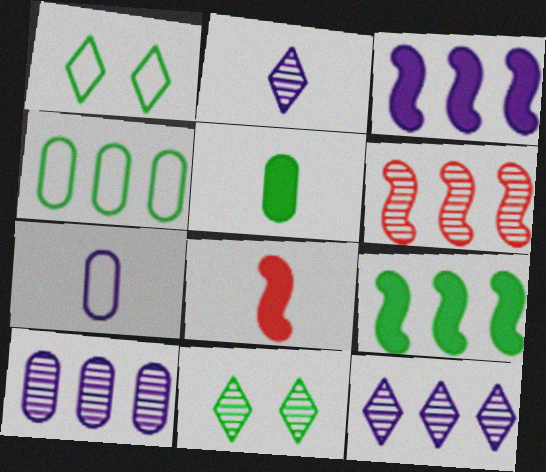[[1, 8, 10]]